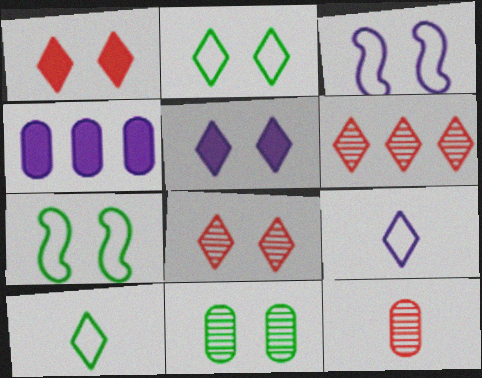[[1, 3, 11], 
[2, 5, 8], 
[5, 6, 10]]